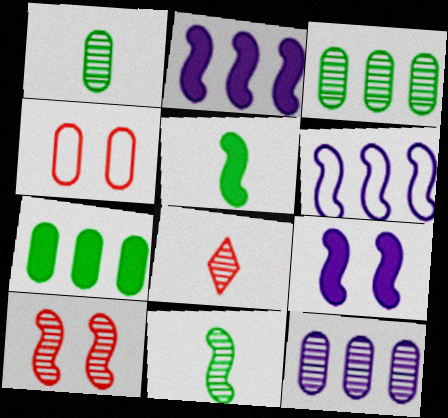[[5, 6, 10]]